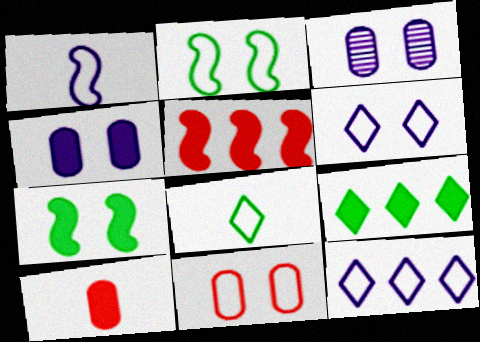[[2, 6, 11], 
[3, 5, 8]]